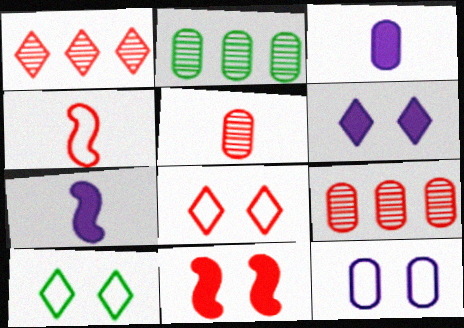[[2, 4, 6], 
[2, 7, 8], 
[7, 9, 10]]